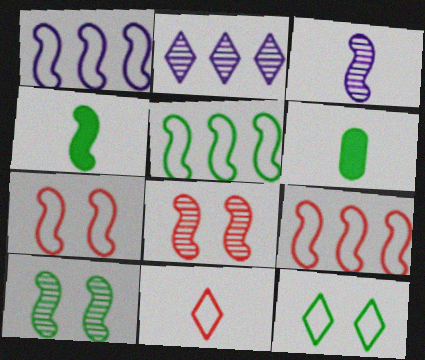[[1, 4, 8], 
[1, 5, 9], 
[2, 6, 7], 
[3, 6, 11], 
[4, 5, 10]]